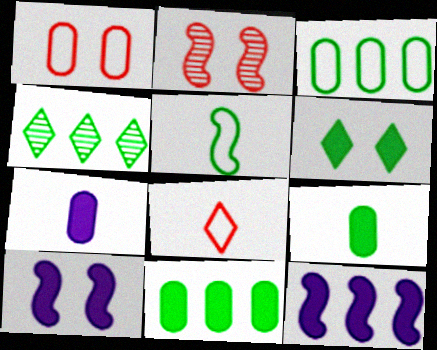[[2, 5, 12]]